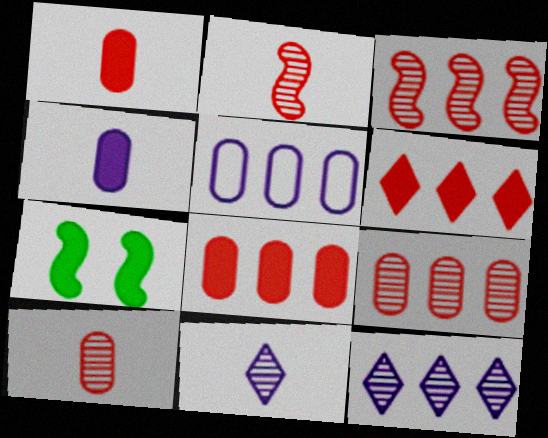[[4, 6, 7]]